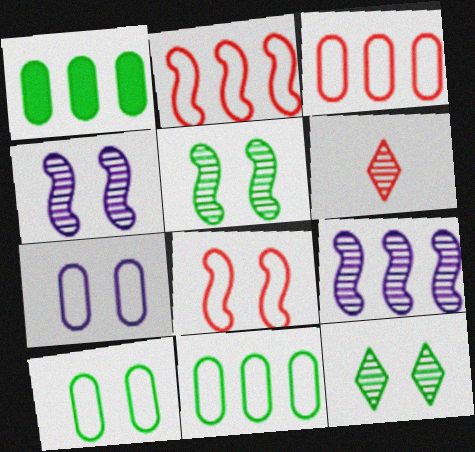[]